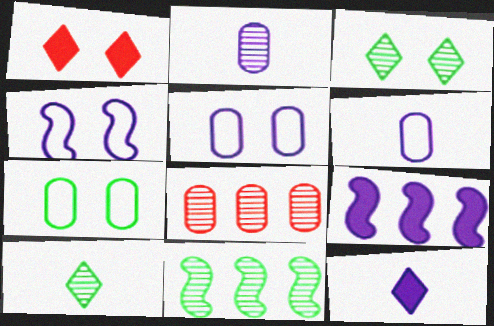[[1, 6, 11]]